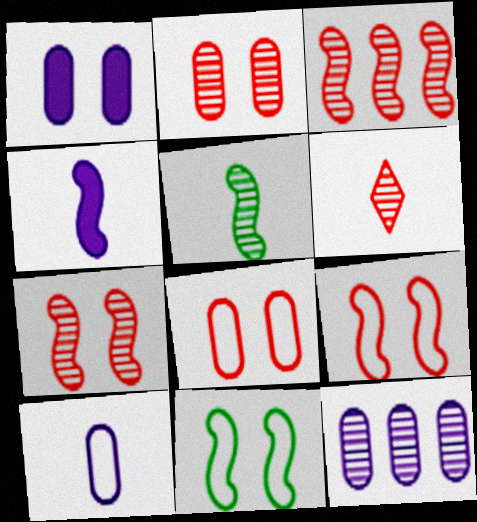[[1, 10, 12], 
[2, 3, 6], 
[3, 4, 11]]